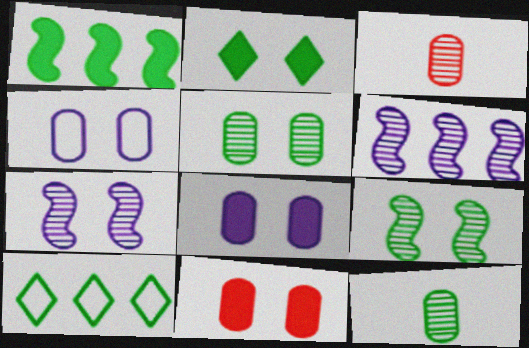[[4, 5, 11]]